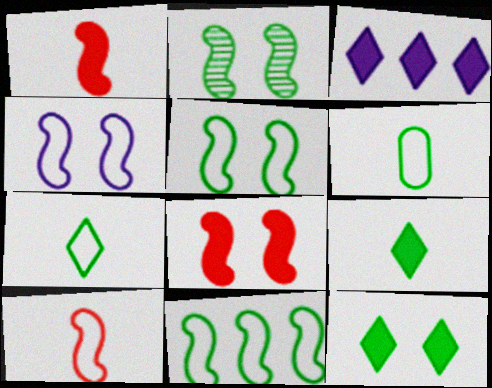[[2, 4, 8], 
[4, 10, 11]]